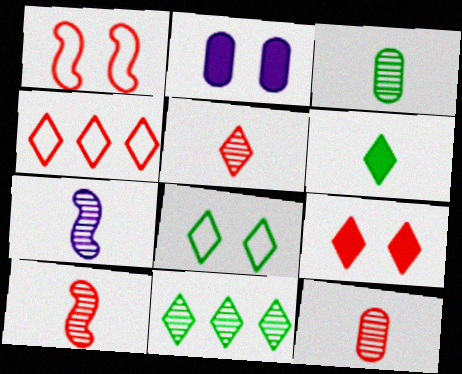[[3, 5, 7], 
[4, 5, 9], 
[5, 10, 12], 
[6, 8, 11]]